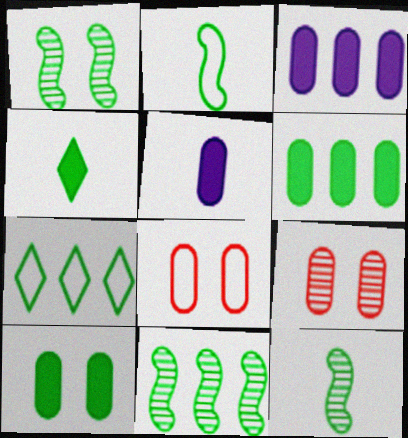[[1, 11, 12], 
[6, 7, 11], 
[7, 10, 12]]